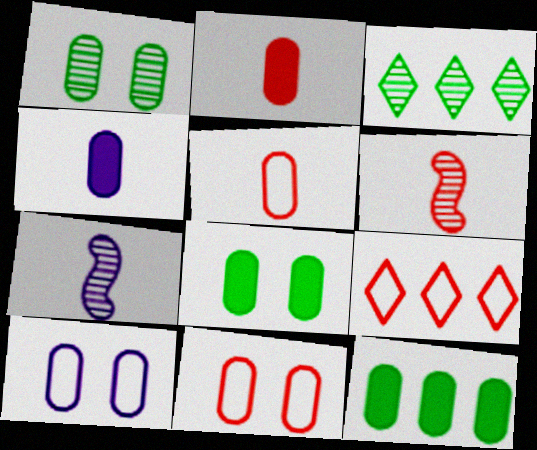[[7, 8, 9]]